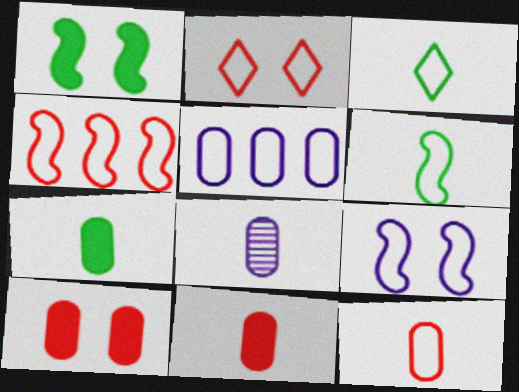[[2, 4, 12], 
[2, 5, 6], 
[4, 6, 9], 
[7, 8, 12]]